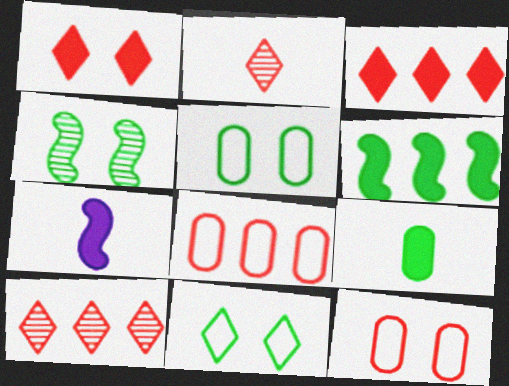[[5, 7, 10]]